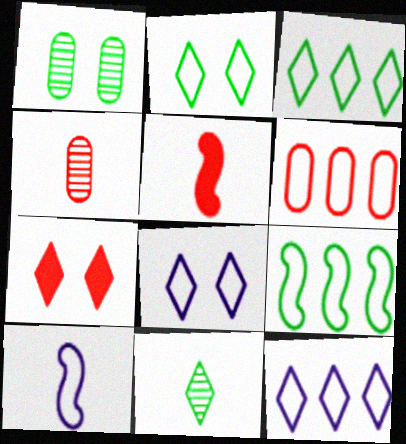[[1, 5, 12], 
[2, 6, 10], 
[6, 9, 12], 
[7, 11, 12]]